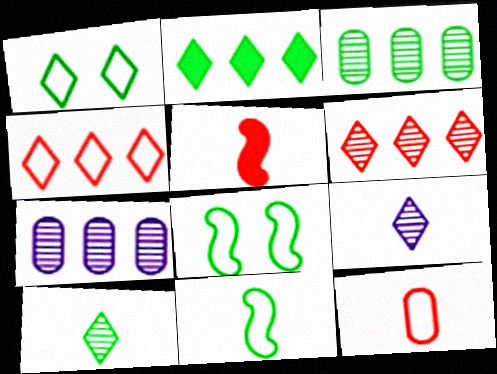[[1, 2, 10], 
[1, 5, 7]]